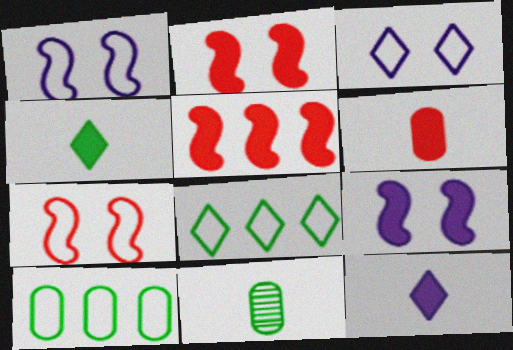[[3, 5, 11]]